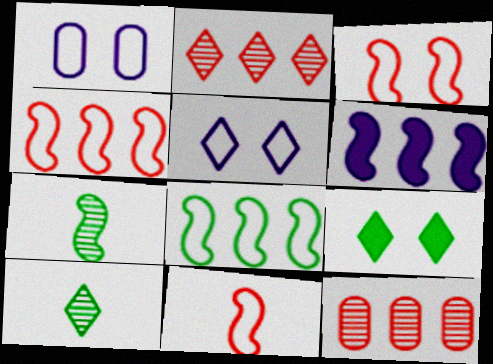[[3, 4, 11], 
[3, 6, 7]]